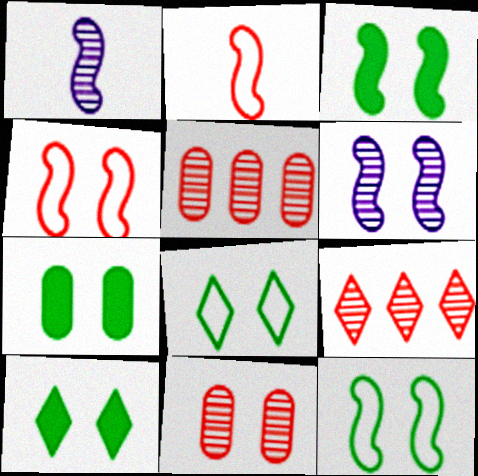[[3, 4, 6], 
[3, 7, 10]]